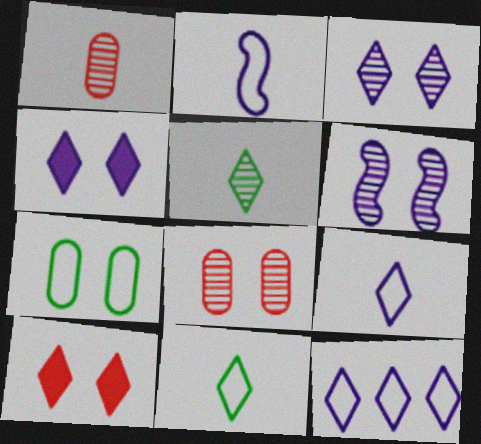[[5, 10, 12], 
[6, 7, 10]]